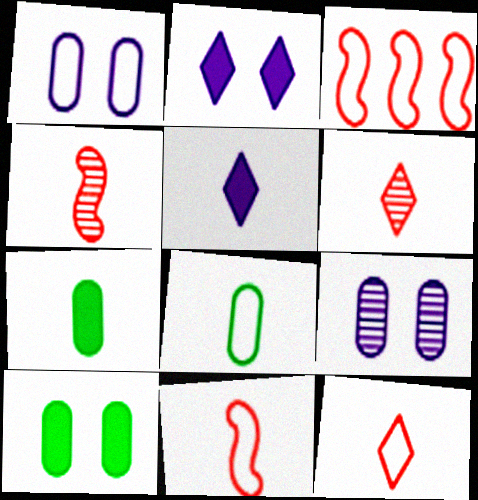[[4, 5, 8]]